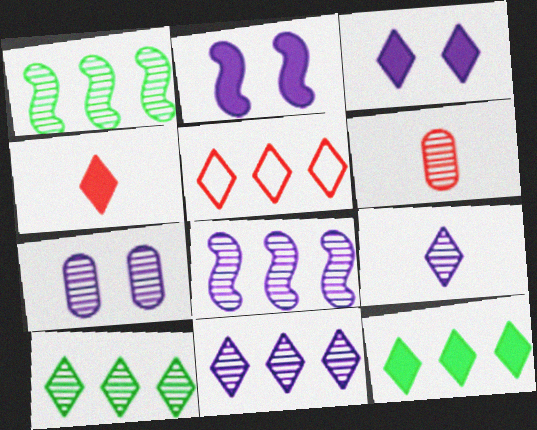[[3, 4, 12], 
[5, 11, 12], 
[7, 8, 9]]